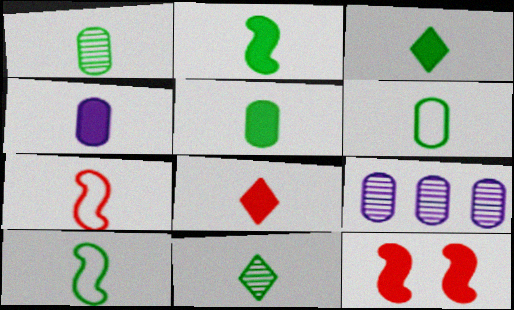[[1, 3, 10], 
[1, 5, 6], 
[2, 3, 5], 
[2, 4, 8], 
[2, 6, 11], 
[4, 7, 11], 
[5, 10, 11]]